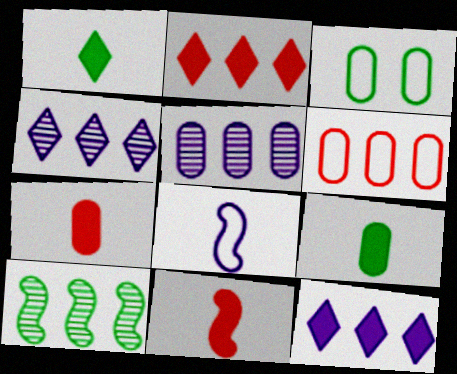[[1, 3, 10], 
[3, 4, 11], 
[3, 5, 7], 
[6, 10, 12]]